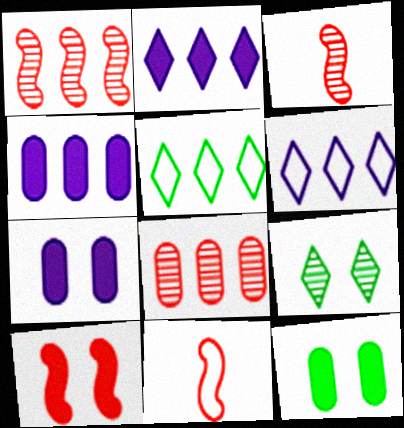[[1, 4, 5], 
[1, 10, 11], 
[3, 5, 7], 
[3, 6, 12], 
[4, 9, 11]]